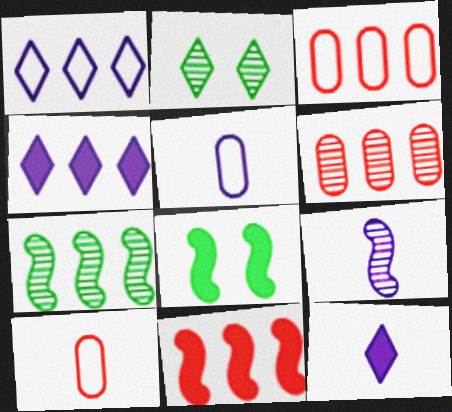[[2, 5, 11], 
[2, 6, 9], 
[3, 4, 7], 
[5, 9, 12]]